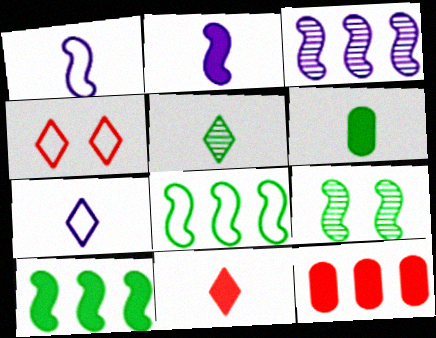[[2, 6, 11], 
[3, 4, 6], 
[5, 7, 11], 
[7, 9, 12]]